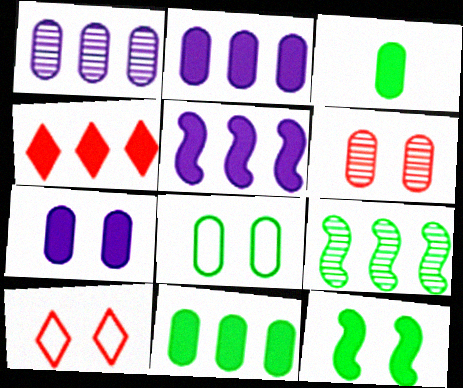[[4, 5, 11], 
[6, 7, 8]]